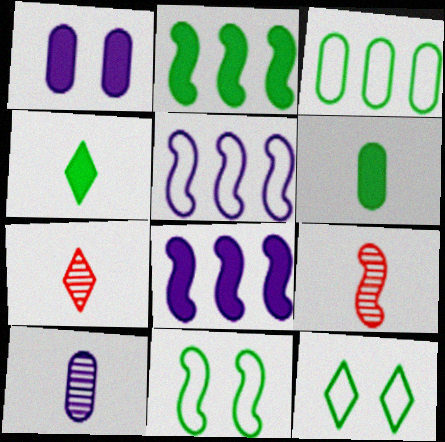[[8, 9, 11]]